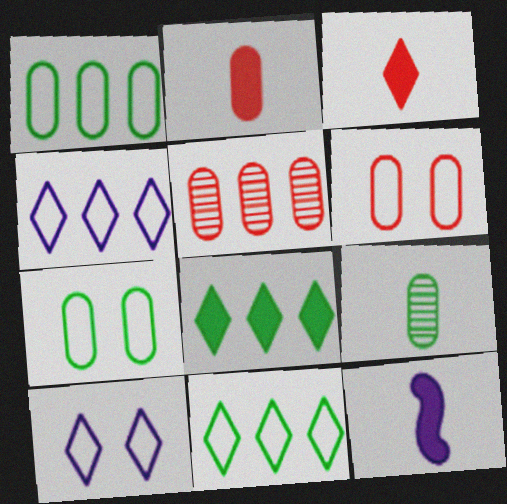[[2, 5, 6]]